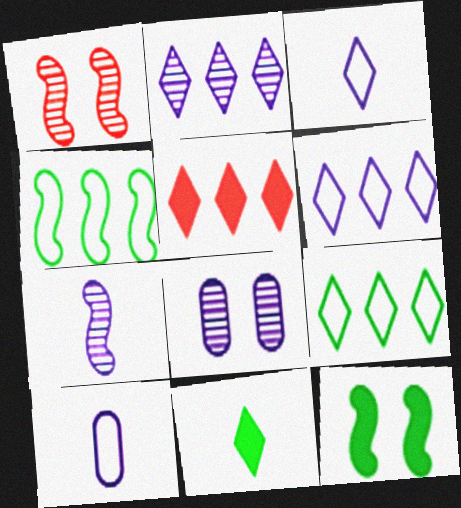[[2, 5, 9], 
[2, 7, 8]]